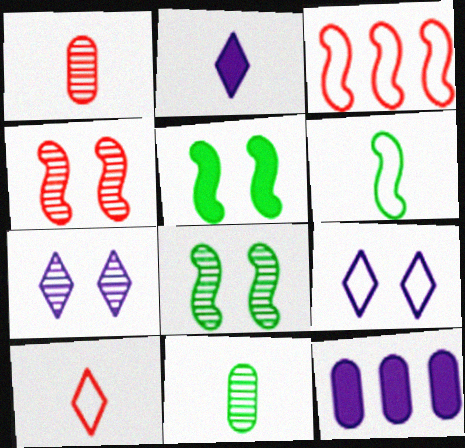[[1, 2, 6], 
[8, 10, 12]]